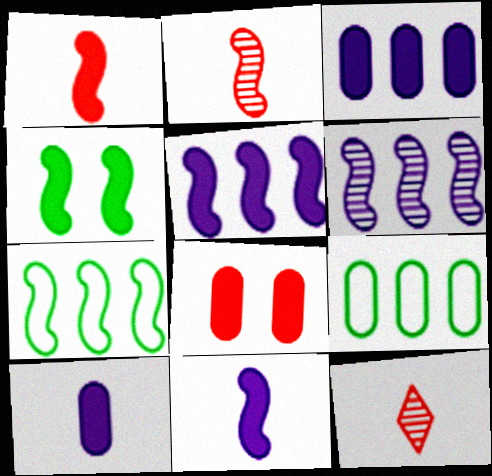[[1, 4, 5]]